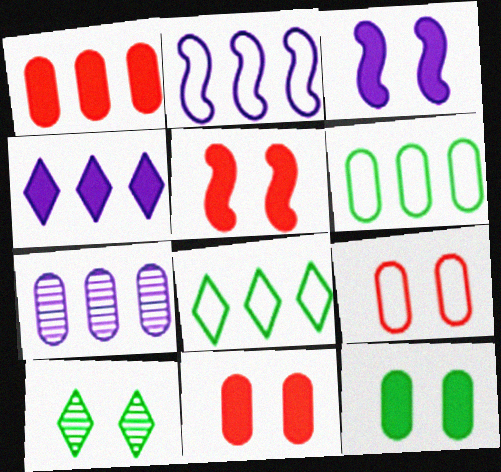[[1, 6, 7], 
[2, 4, 7], 
[3, 9, 10]]